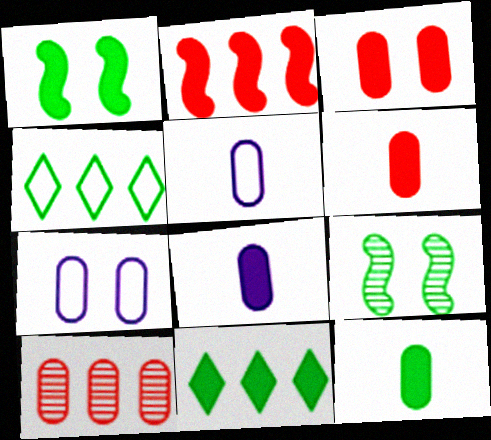[[1, 11, 12], 
[4, 9, 12], 
[6, 8, 12], 
[7, 10, 12]]